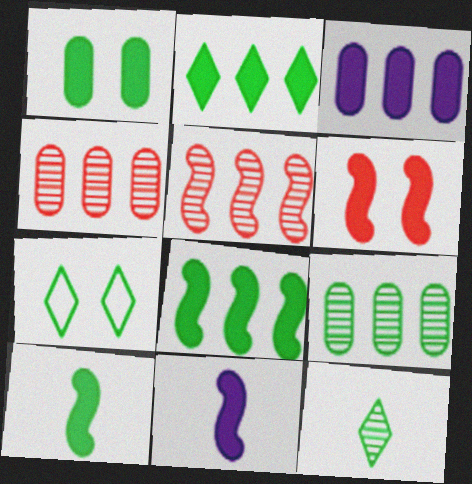[[1, 2, 10], 
[2, 7, 12], 
[4, 7, 11], 
[6, 8, 11], 
[7, 9, 10]]